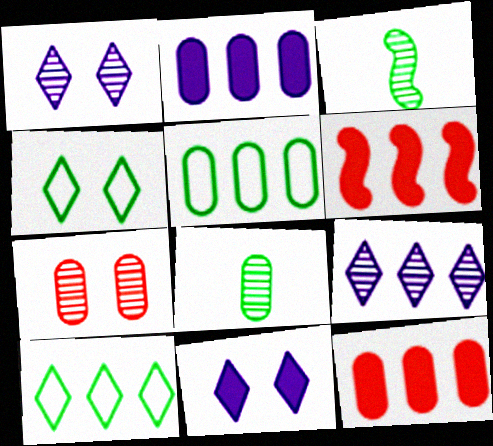[[3, 7, 9], 
[5, 6, 9]]